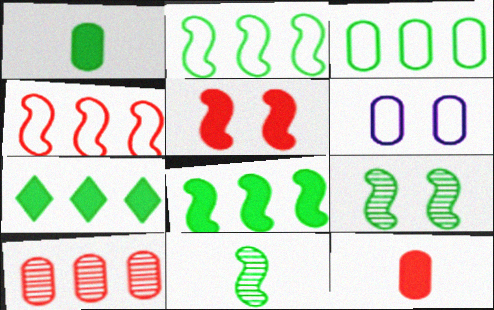[[1, 6, 10]]